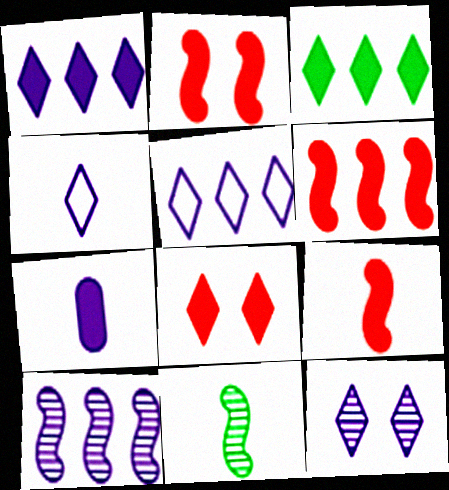[[1, 4, 12], 
[2, 3, 7], 
[2, 6, 9]]